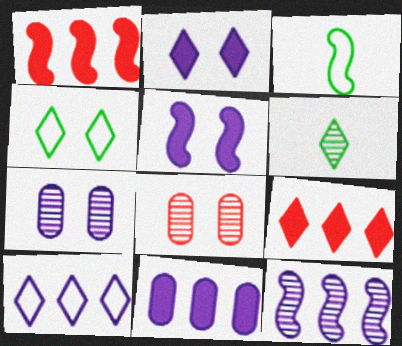[[3, 7, 9], 
[4, 5, 8], 
[6, 8, 12], 
[10, 11, 12]]